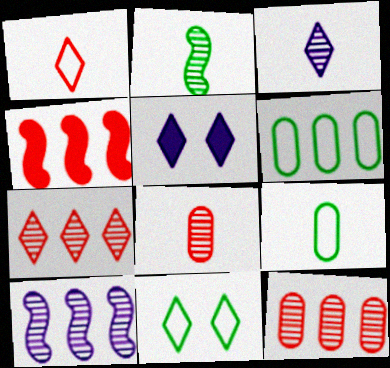[[2, 3, 8]]